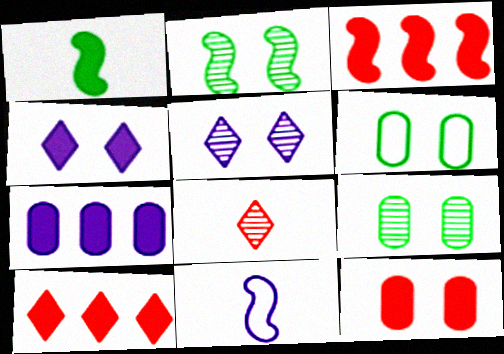[[2, 3, 11], 
[5, 7, 11], 
[9, 10, 11]]